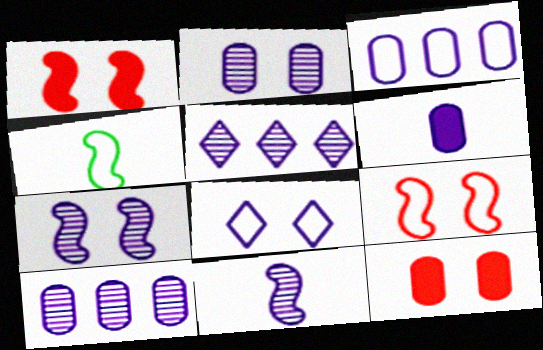[[2, 3, 6], 
[2, 5, 11], 
[4, 5, 12]]